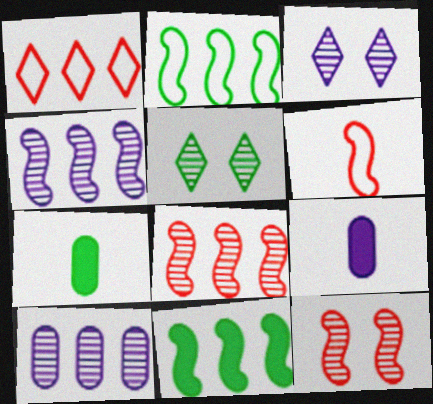[[1, 10, 11], 
[2, 5, 7]]